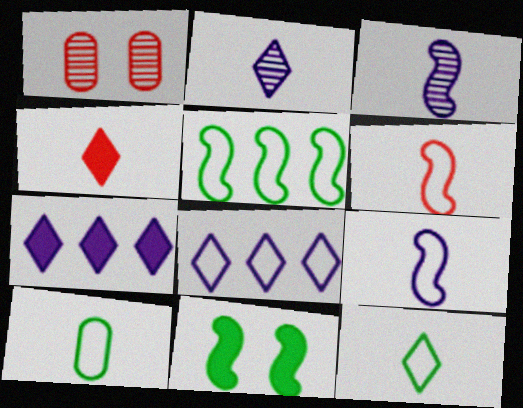[[2, 4, 12], 
[3, 4, 10]]